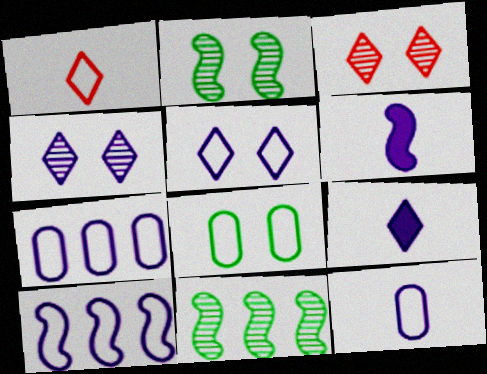[[1, 8, 10], 
[4, 6, 7], 
[5, 10, 12]]